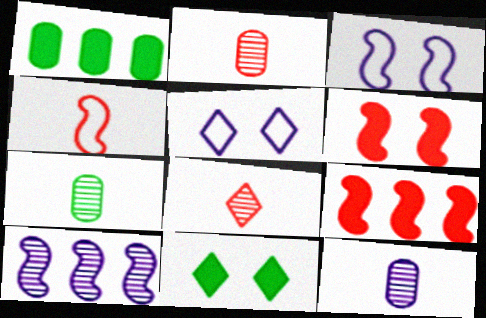[[1, 3, 8], 
[2, 7, 12], 
[5, 7, 9]]